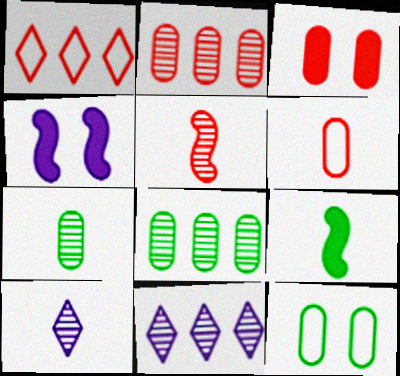[[1, 3, 5], 
[1, 4, 7], 
[2, 3, 6], 
[5, 7, 10], 
[6, 9, 10]]